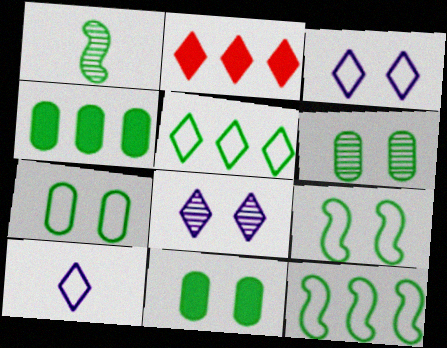[[1, 5, 11], 
[6, 7, 11]]